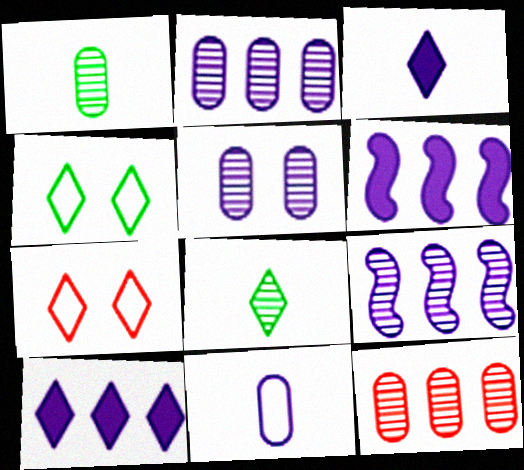[[1, 5, 12], 
[1, 6, 7], 
[7, 8, 10]]